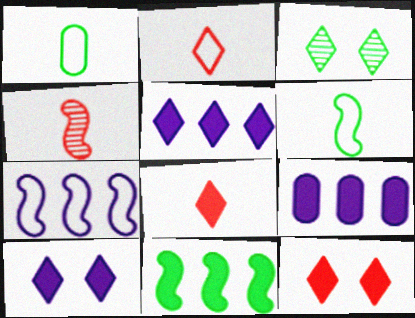[[1, 3, 11], 
[2, 3, 5]]